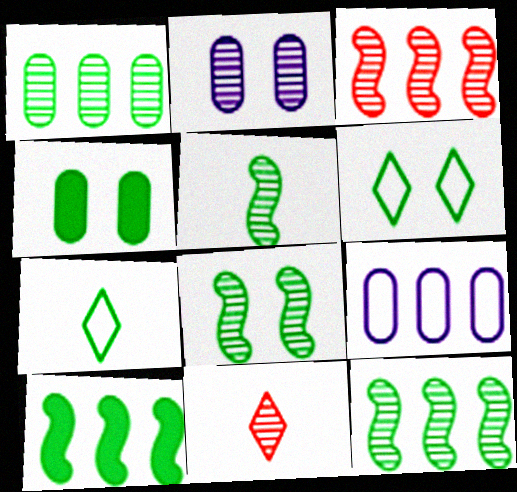[[2, 11, 12], 
[4, 6, 8], 
[4, 7, 12], 
[5, 8, 12]]